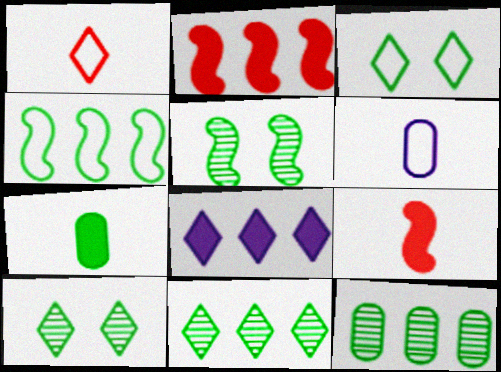[[1, 8, 10], 
[2, 6, 10], 
[4, 7, 10]]